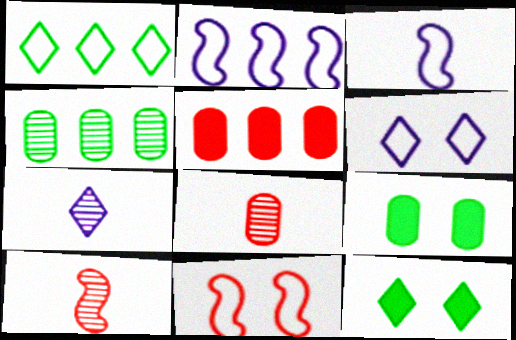[[2, 8, 12]]